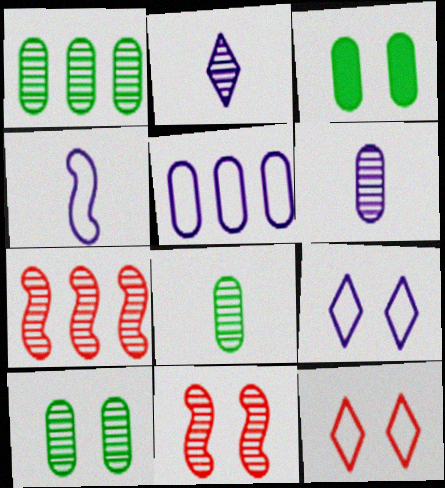[[1, 2, 11], 
[1, 8, 10], 
[2, 7, 10], 
[3, 9, 11], 
[4, 5, 9]]